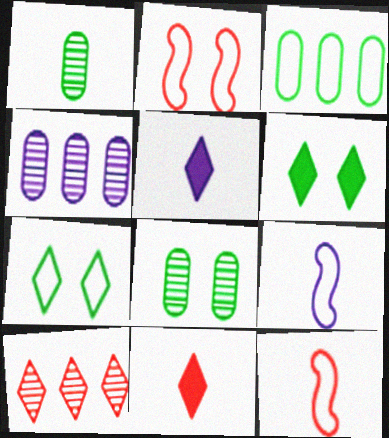[[1, 5, 12], 
[1, 9, 11], 
[4, 6, 12], 
[5, 7, 10]]